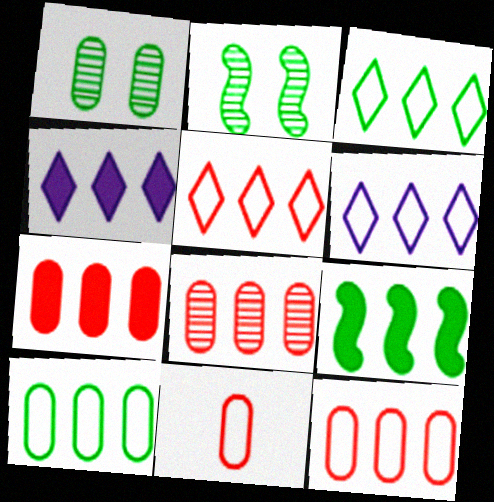[[2, 4, 11], 
[3, 5, 6], 
[4, 7, 9], 
[6, 8, 9], 
[7, 8, 12]]